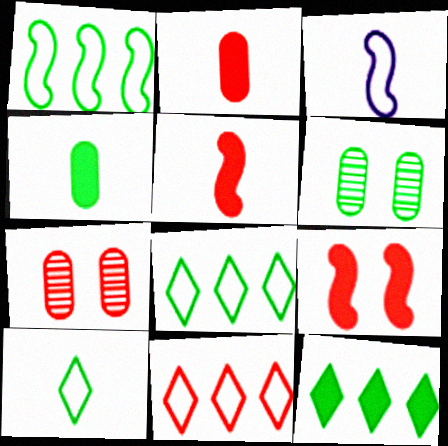[[3, 7, 12], 
[5, 7, 11]]